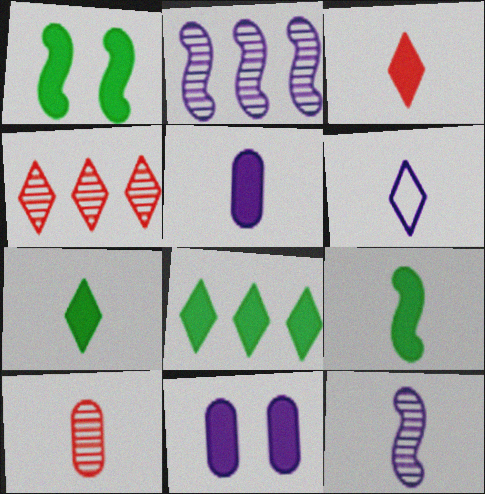[[2, 6, 11], 
[3, 5, 9], 
[5, 6, 12], 
[6, 9, 10]]